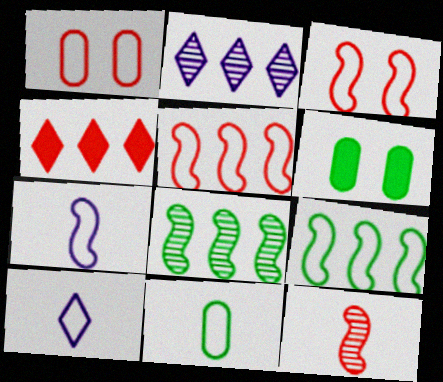[[1, 4, 12], 
[1, 9, 10], 
[3, 7, 9]]